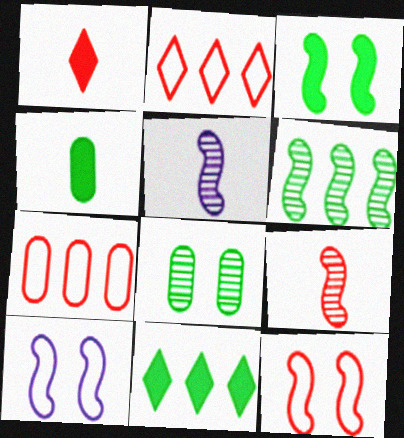[[3, 4, 11]]